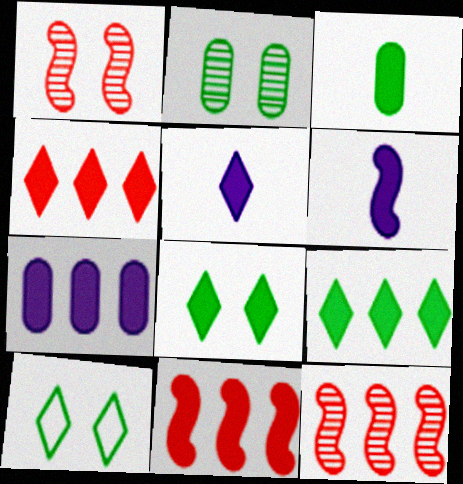[[4, 5, 8], 
[7, 9, 11]]